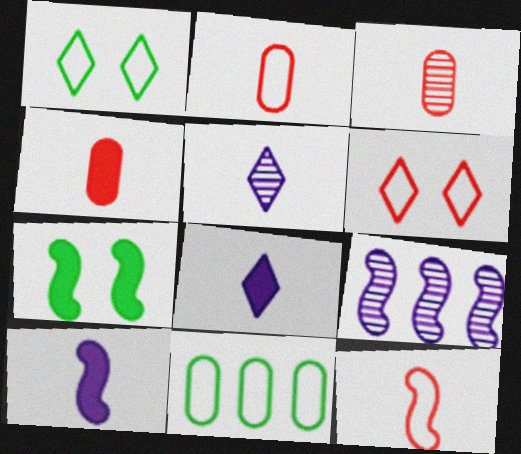[[1, 4, 9], 
[2, 3, 4], 
[7, 9, 12]]